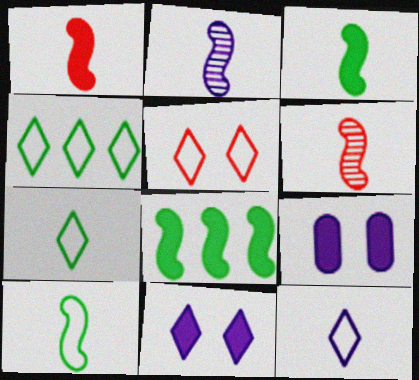[[1, 2, 10], 
[4, 5, 12], 
[4, 6, 9]]